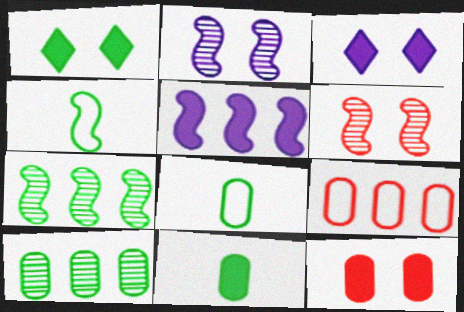[[1, 4, 10], 
[1, 7, 8], 
[4, 5, 6]]